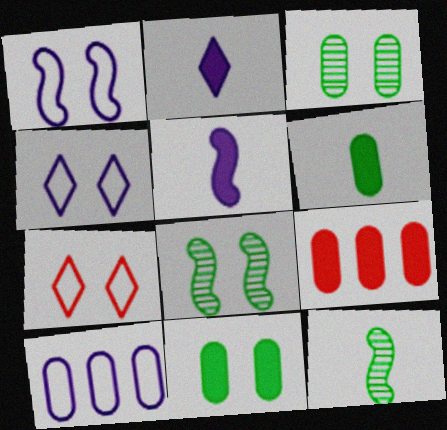[[4, 9, 12]]